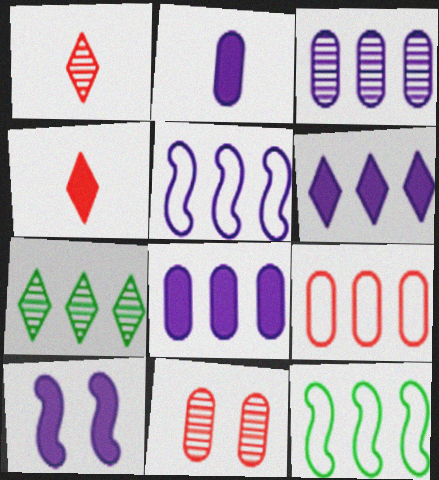[[2, 6, 10], 
[3, 5, 6]]